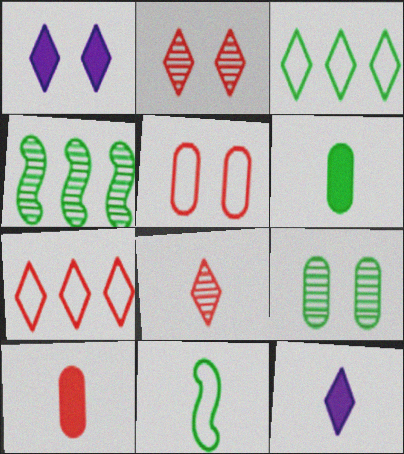[[1, 3, 8], 
[2, 3, 12], 
[4, 5, 12]]